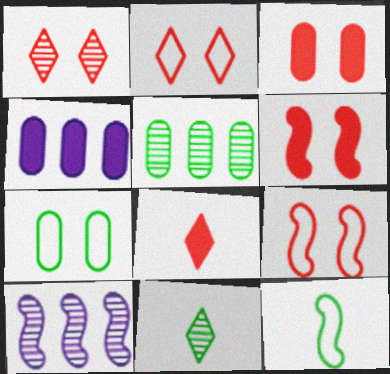[[1, 3, 9], 
[1, 4, 12], 
[4, 9, 11], 
[6, 10, 12], 
[7, 8, 10]]